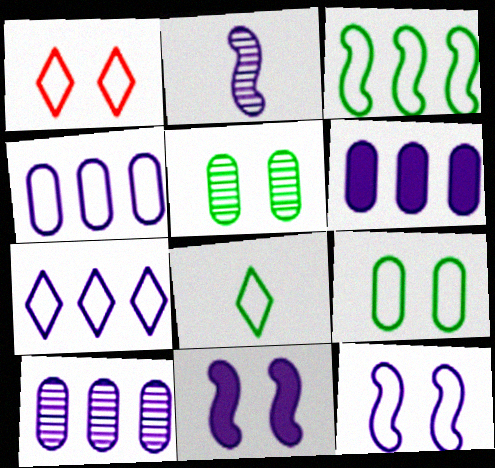[[1, 5, 11], 
[1, 7, 8], 
[1, 9, 12], 
[3, 8, 9], 
[4, 6, 10]]